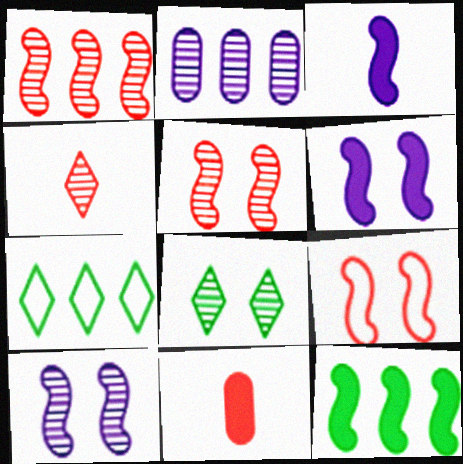[[7, 10, 11]]